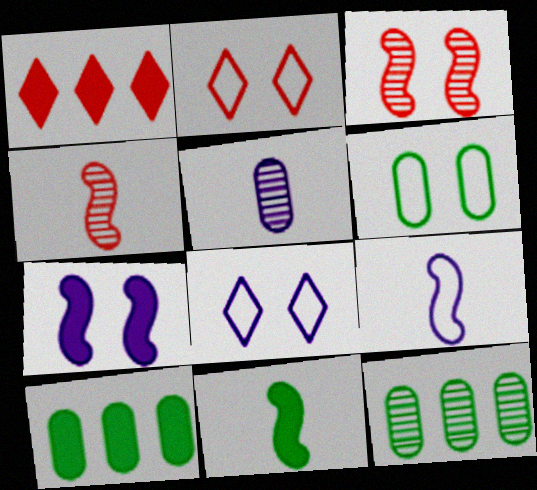[[4, 8, 10], 
[4, 9, 11]]